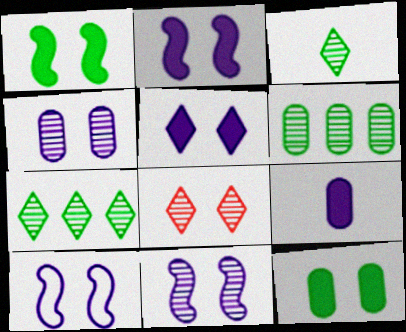[[2, 10, 11], 
[4, 5, 10], 
[8, 10, 12]]